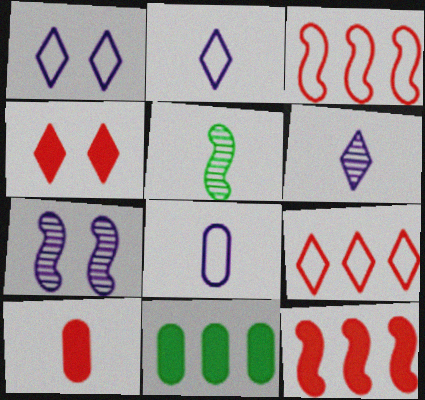[[2, 5, 10], 
[4, 10, 12]]